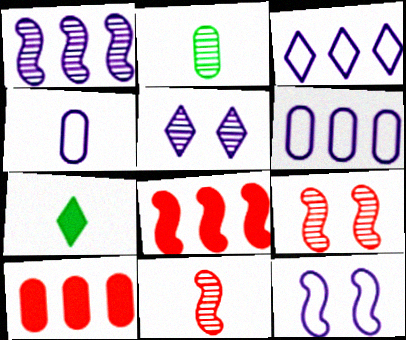[[3, 4, 12], 
[4, 7, 11], 
[6, 7, 9]]